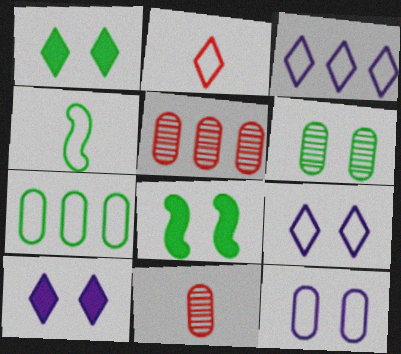[[3, 8, 11], 
[4, 5, 10]]